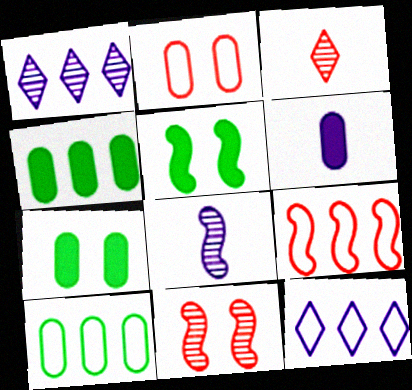[[1, 4, 9], 
[5, 8, 9], 
[9, 10, 12]]